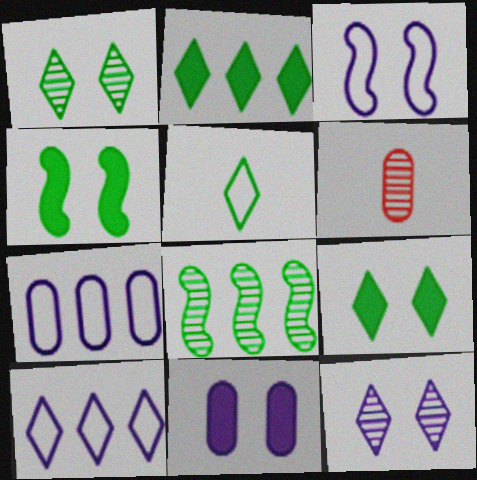[[1, 2, 5], 
[2, 3, 6], 
[3, 11, 12], 
[4, 6, 10], 
[6, 8, 12]]